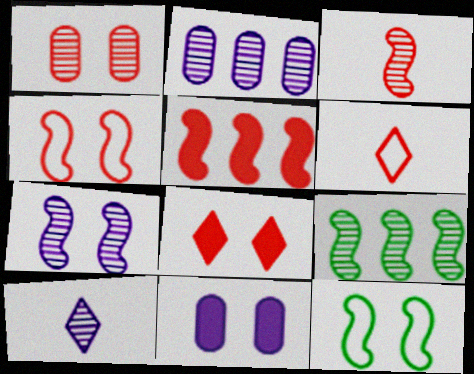[[1, 4, 8], 
[1, 5, 6], 
[1, 9, 10], 
[2, 7, 10], 
[3, 4, 5], 
[3, 7, 9], 
[6, 9, 11]]